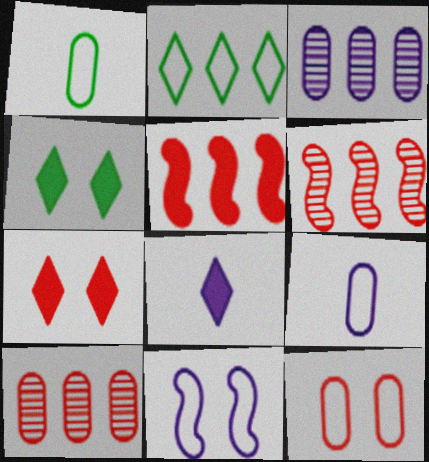[[2, 3, 5], 
[3, 8, 11], 
[4, 6, 9]]